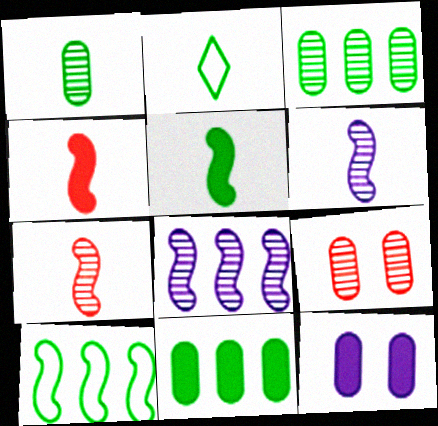[[1, 2, 5]]